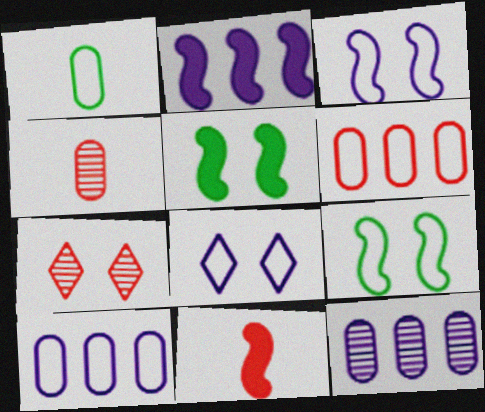[[1, 2, 7], 
[2, 5, 11], 
[6, 7, 11]]